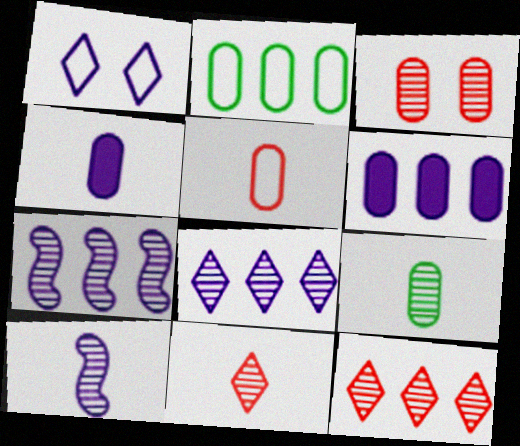[[1, 4, 7], 
[1, 6, 10], 
[2, 3, 4], 
[4, 5, 9], 
[9, 10, 11]]